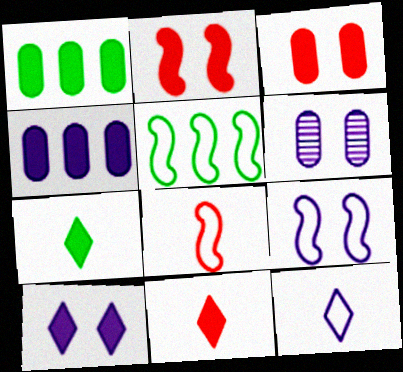[[2, 4, 7], 
[5, 6, 11], 
[5, 8, 9], 
[6, 9, 10]]